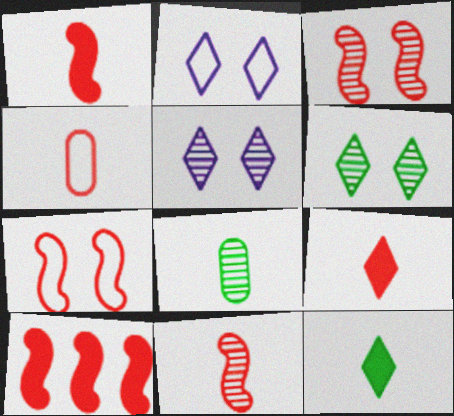[[2, 8, 10], 
[4, 9, 11], 
[7, 10, 11]]